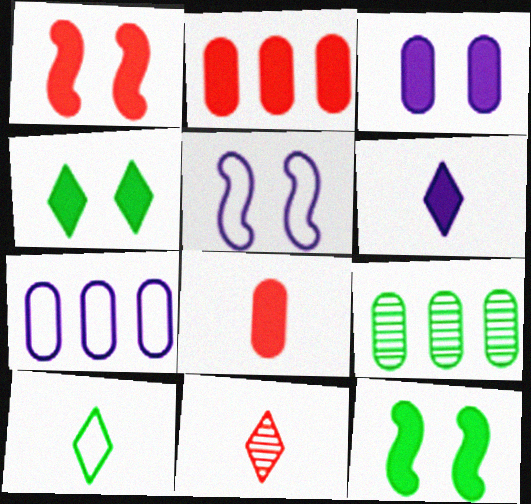[[1, 3, 4], 
[2, 6, 12], 
[2, 7, 9], 
[6, 10, 11], 
[7, 11, 12], 
[9, 10, 12]]